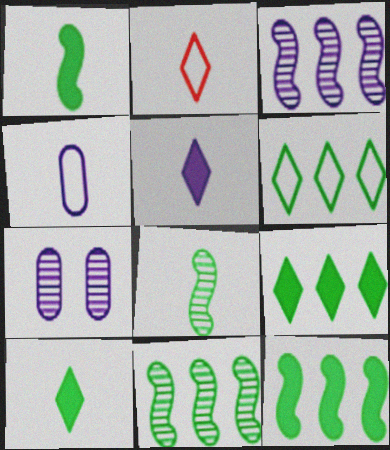[[2, 7, 12]]